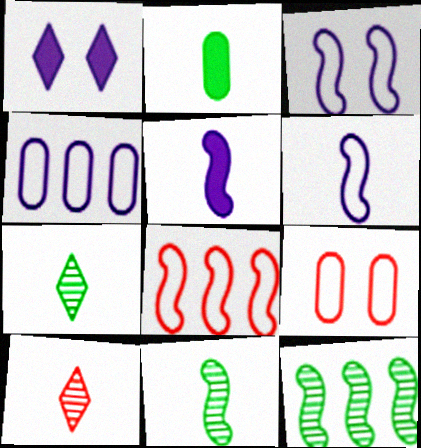[[2, 6, 10]]